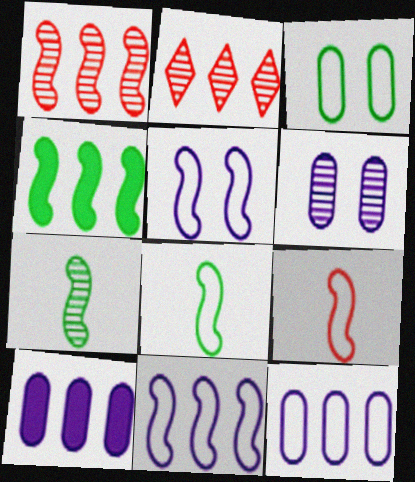[[1, 4, 11], 
[2, 4, 12], 
[2, 6, 7]]